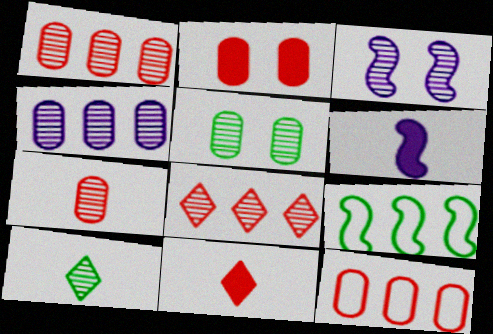[[1, 3, 10], 
[2, 7, 12], 
[4, 5, 7]]